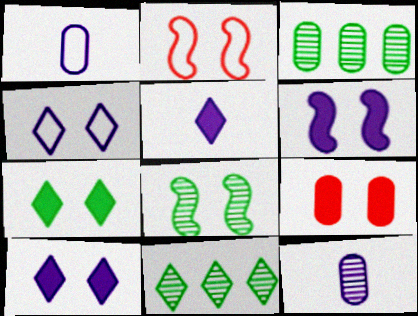[[1, 3, 9], 
[2, 3, 5], 
[2, 6, 8], 
[4, 8, 9], 
[6, 7, 9]]